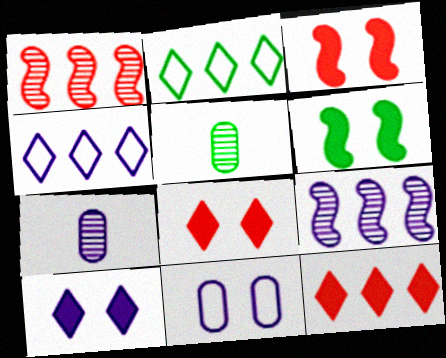[[2, 3, 7], 
[2, 5, 6], 
[3, 4, 5]]